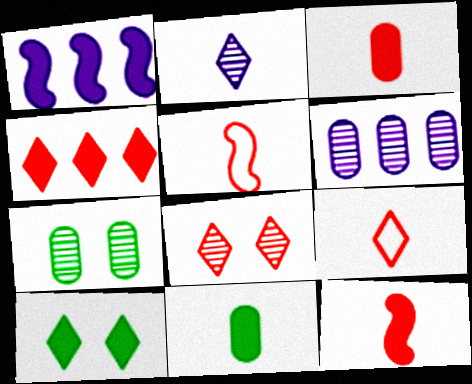[[1, 3, 10], 
[1, 7, 9], 
[2, 5, 11], 
[4, 8, 9], 
[5, 6, 10]]